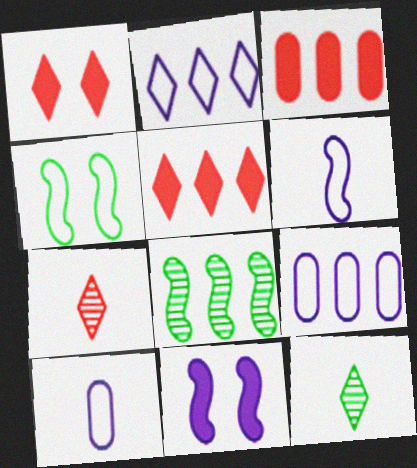[[1, 2, 12], 
[1, 8, 10], 
[2, 3, 8], 
[5, 8, 9]]